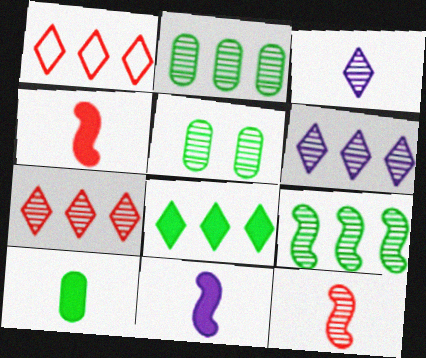[[1, 5, 11], 
[1, 6, 8], 
[5, 6, 12]]